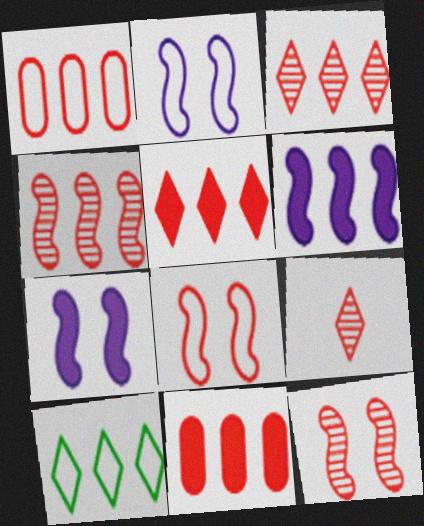[[1, 4, 5], 
[8, 9, 11]]